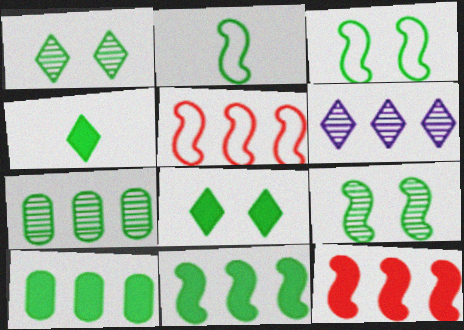[[1, 2, 10], 
[2, 7, 8], 
[2, 9, 11], 
[3, 4, 7], 
[5, 6, 10]]